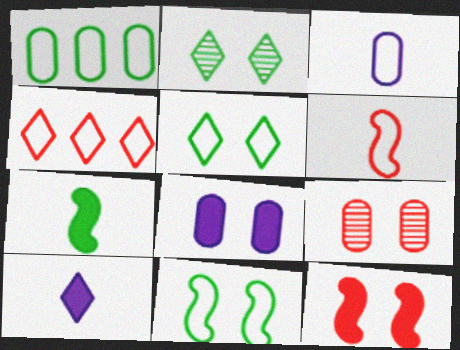[[1, 2, 7], 
[2, 4, 10], 
[3, 4, 11]]